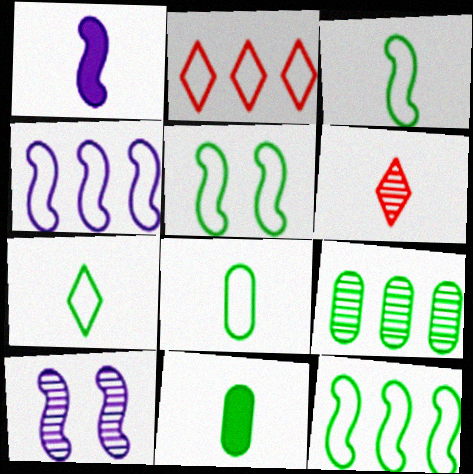[[1, 4, 10], 
[1, 6, 8], 
[2, 10, 11], 
[3, 5, 12], 
[3, 7, 8], 
[6, 9, 10]]